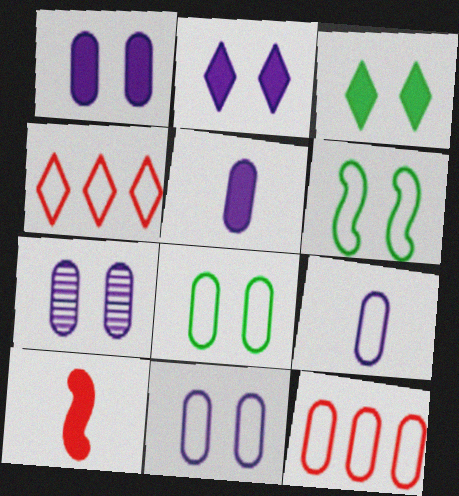[[1, 7, 11], 
[4, 6, 9], 
[8, 9, 12]]